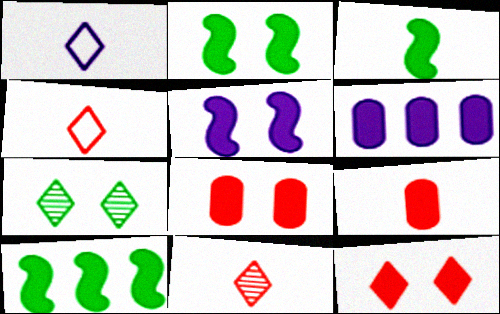[[2, 3, 10], 
[3, 6, 12]]